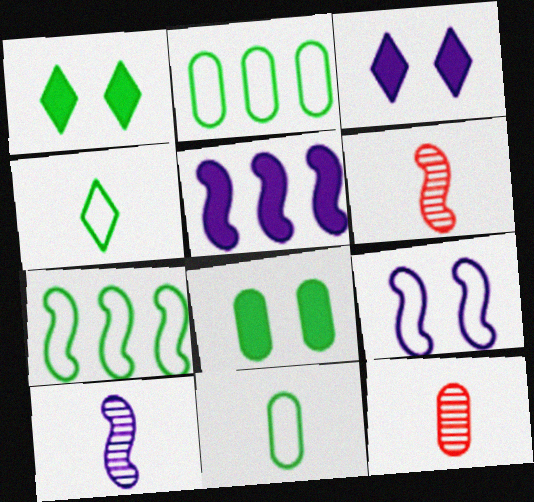[[2, 3, 6], 
[3, 7, 12], 
[5, 9, 10]]